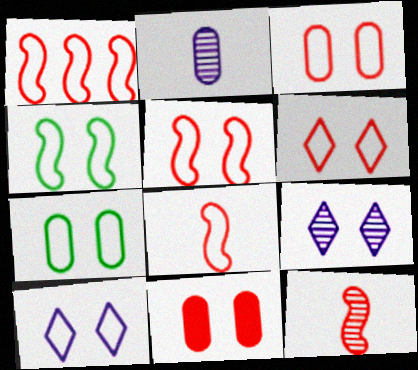[[1, 5, 8], 
[3, 4, 10], 
[3, 5, 6], 
[4, 9, 11], 
[5, 7, 10]]